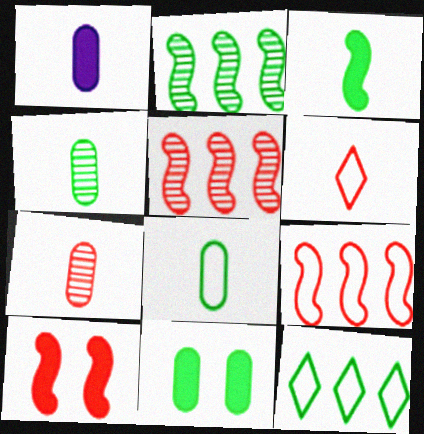[[1, 7, 8]]